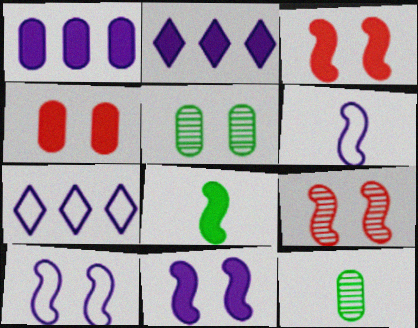[[2, 4, 8], 
[3, 7, 12]]